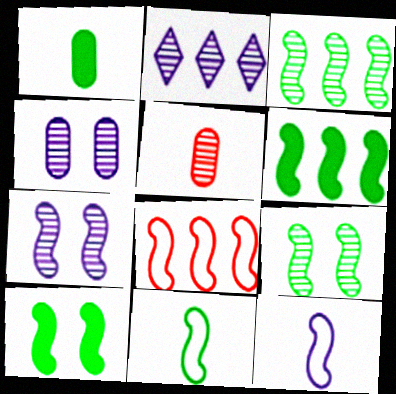[[2, 5, 9], 
[3, 10, 11], 
[6, 9, 11]]